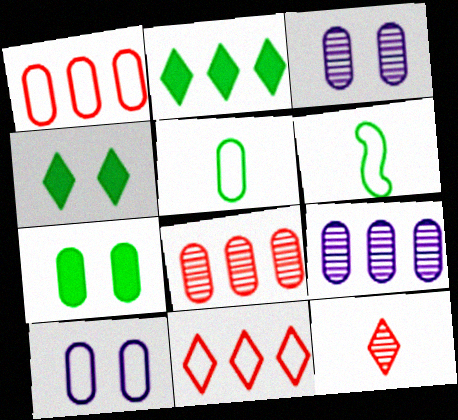[[1, 5, 10], 
[6, 10, 11]]